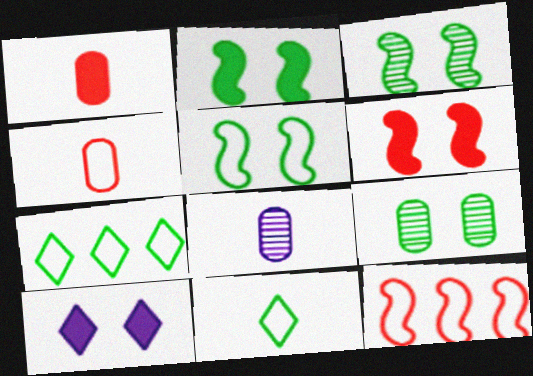[[2, 3, 5], 
[6, 7, 8]]